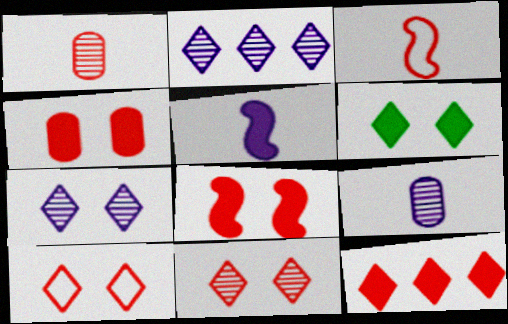[[6, 7, 10]]